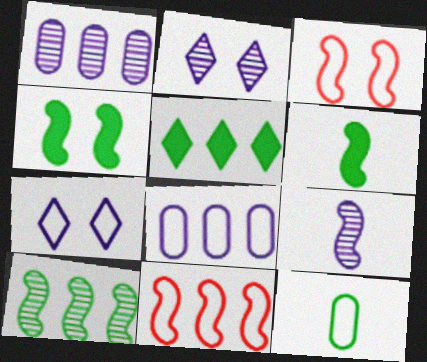[[1, 2, 9], 
[1, 5, 11], 
[4, 9, 11], 
[7, 11, 12]]